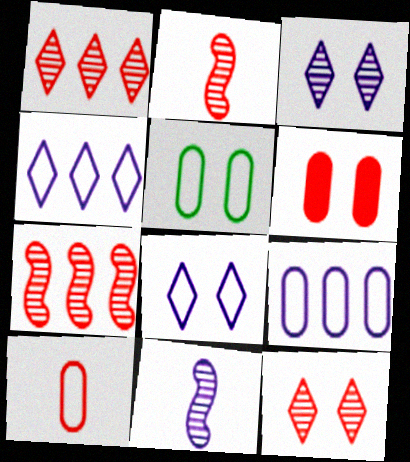[[5, 9, 10]]